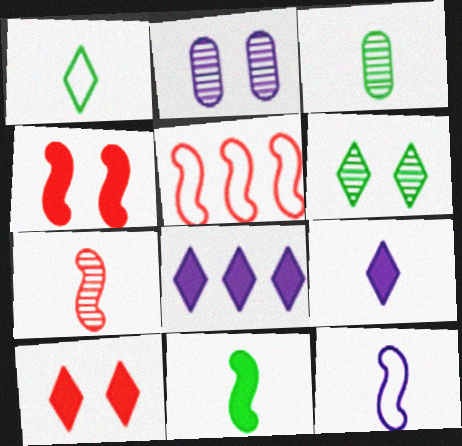[[1, 3, 11], 
[2, 8, 12], 
[4, 5, 7], 
[7, 11, 12]]